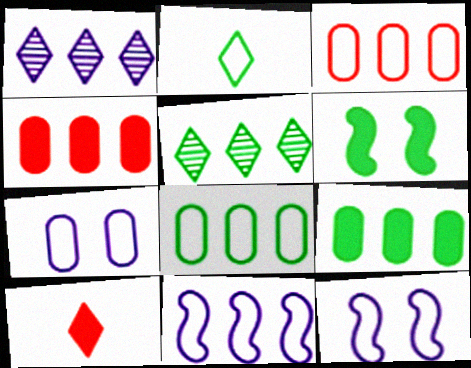[[2, 3, 12], 
[4, 5, 11]]